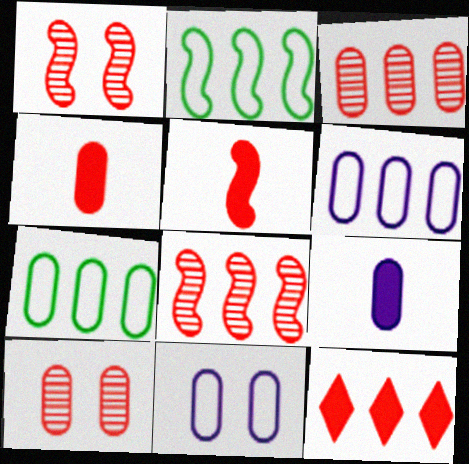[[7, 9, 10]]